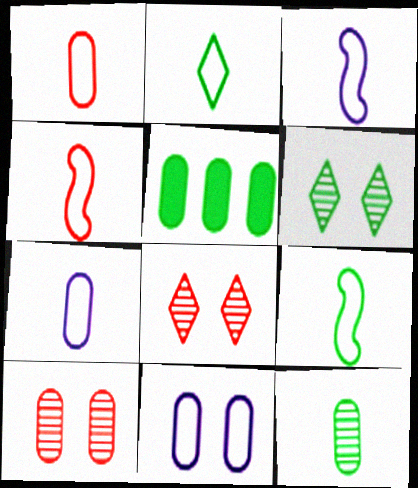[[1, 2, 3], 
[2, 4, 7], 
[3, 4, 9], 
[3, 5, 8], 
[5, 6, 9], 
[5, 7, 10]]